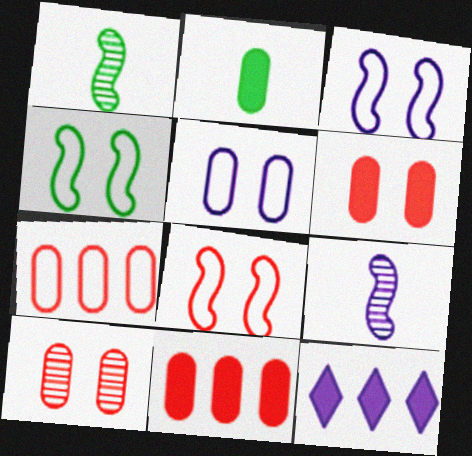[[3, 4, 8], 
[5, 9, 12]]